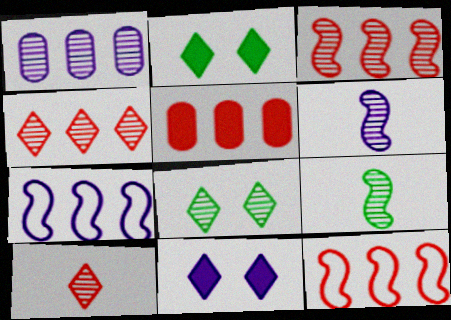[[4, 5, 12]]